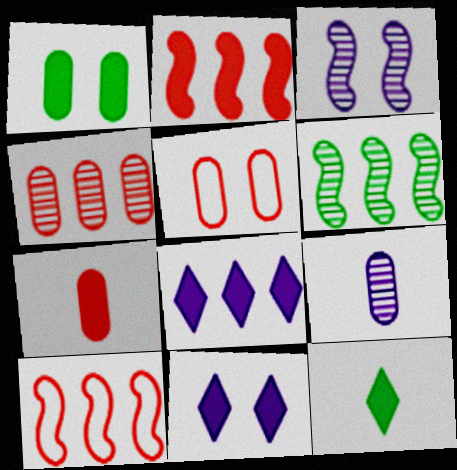[[4, 5, 7]]